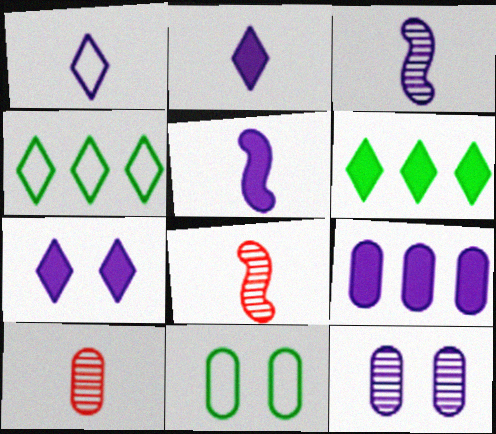[[5, 7, 9], 
[9, 10, 11]]